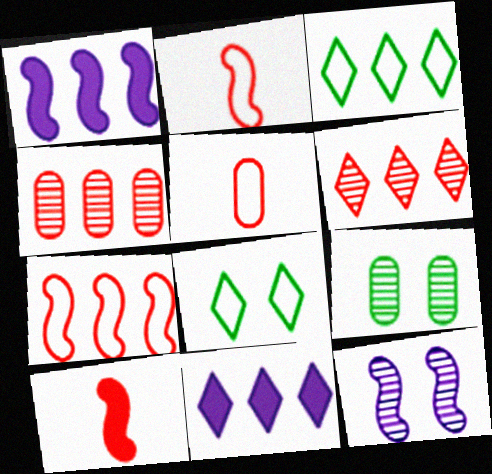[[1, 3, 4], 
[2, 9, 11], 
[3, 6, 11]]